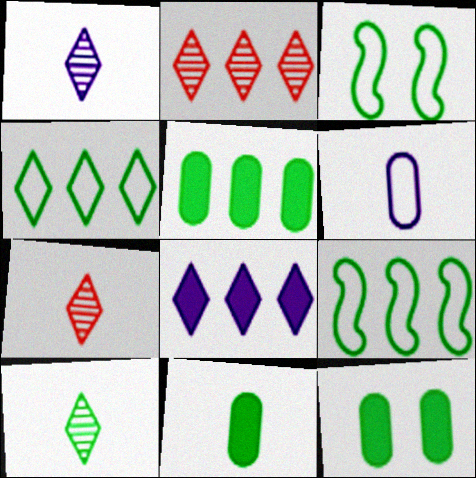[[1, 7, 10], 
[2, 4, 8], 
[3, 5, 10], 
[5, 11, 12], 
[9, 10, 12]]